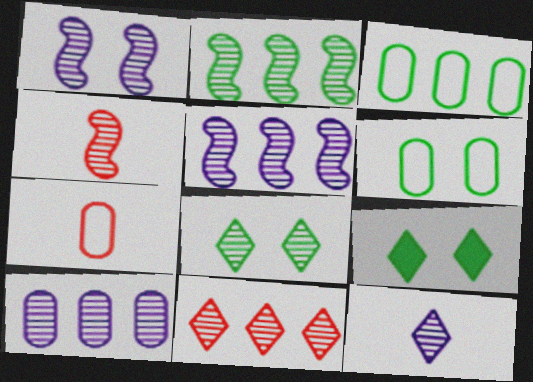[[1, 2, 4], 
[1, 10, 12], 
[2, 10, 11], 
[4, 8, 10], 
[5, 7, 9], 
[8, 11, 12]]